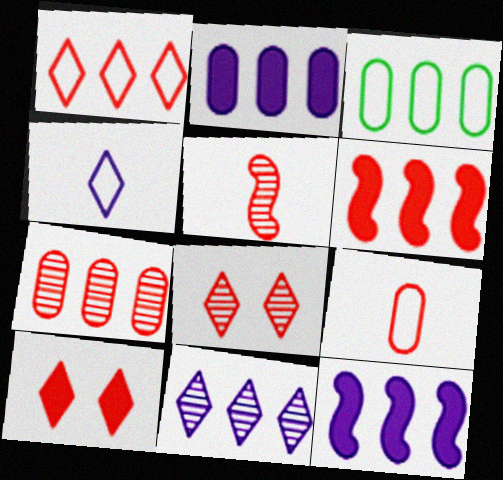[[1, 6, 7], 
[2, 3, 7], 
[3, 6, 11], 
[5, 7, 8], 
[6, 8, 9]]